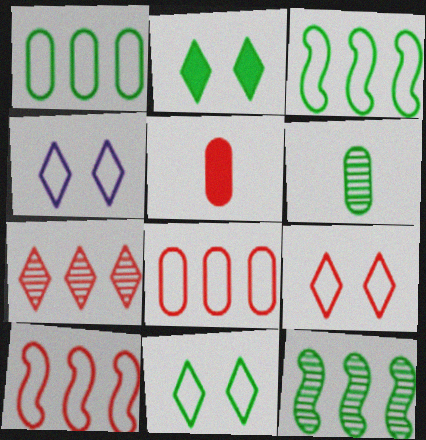[[2, 3, 6], 
[4, 5, 12], 
[4, 9, 11]]